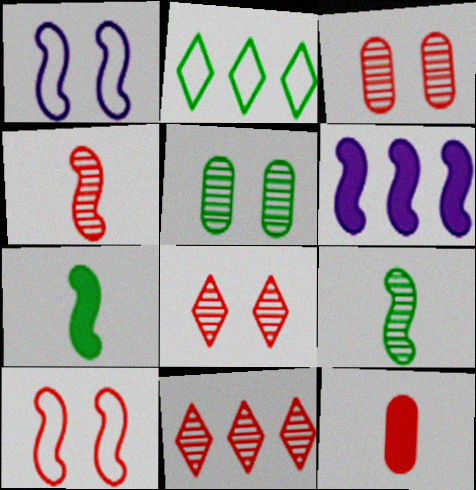[[2, 5, 7], 
[3, 4, 11], 
[6, 9, 10], 
[10, 11, 12]]